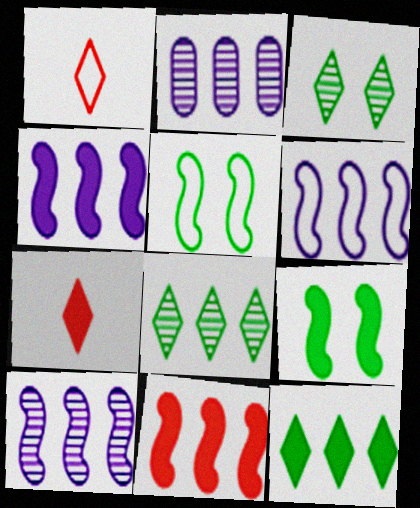[[1, 2, 9], 
[2, 5, 7], 
[4, 6, 10]]